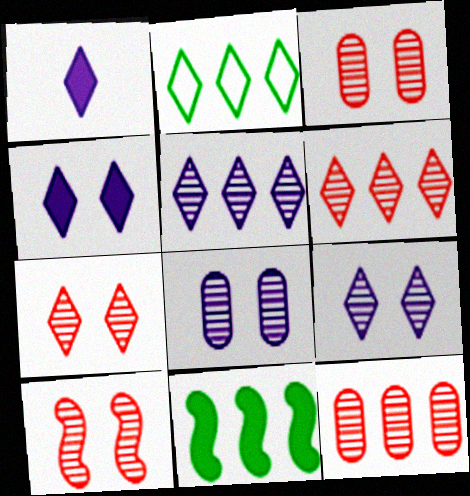[[1, 2, 7], 
[3, 7, 10]]